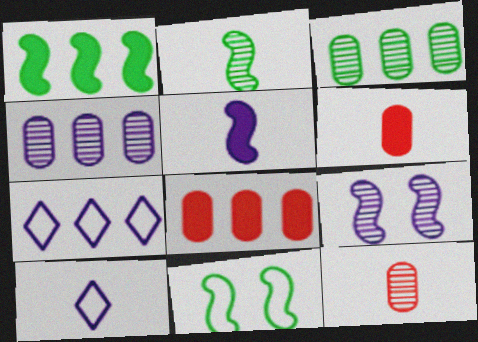[[1, 2, 11], 
[2, 6, 10]]